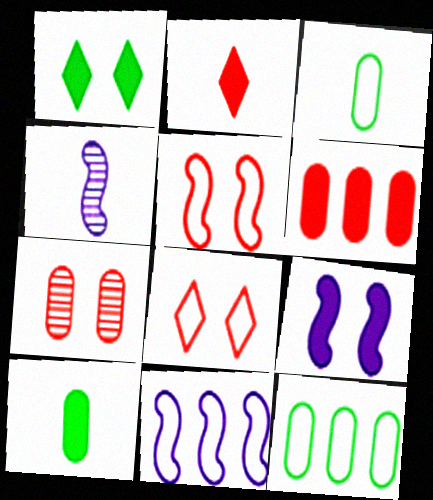[[2, 3, 4], 
[3, 8, 11], 
[4, 9, 11]]